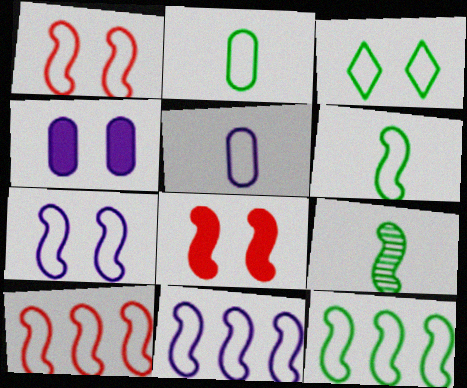[[1, 6, 11], 
[2, 3, 12], 
[3, 5, 10], 
[6, 7, 10], 
[8, 9, 11], 
[10, 11, 12]]